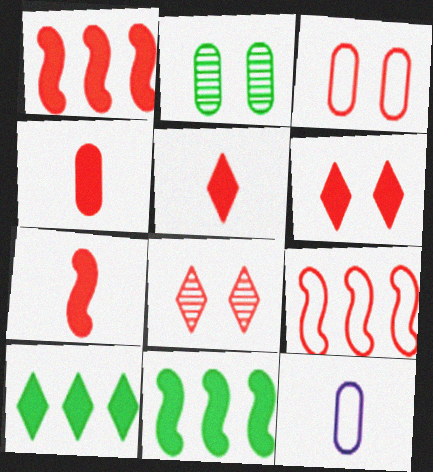[[1, 4, 6], 
[4, 5, 7], 
[4, 8, 9], 
[8, 11, 12]]